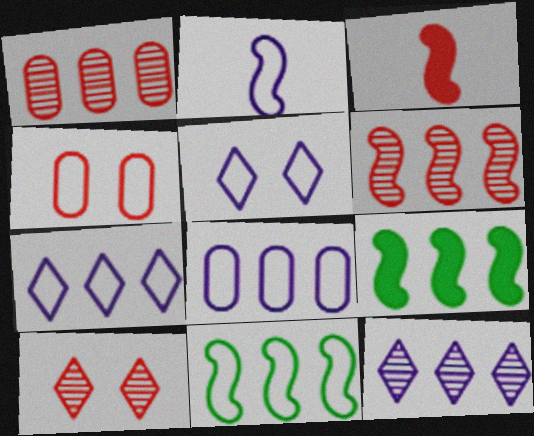[[1, 7, 9], 
[2, 5, 8]]